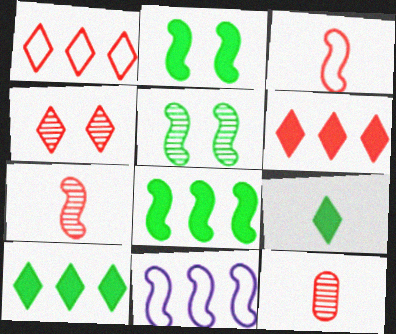[[2, 7, 11]]